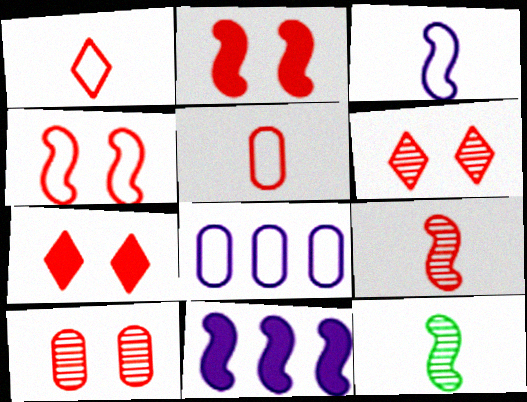[[4, 7, 10], 
[4, 11, 12], 
[7, 8, 12]]